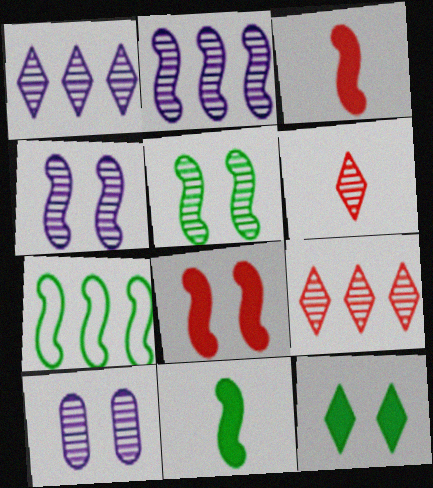[[3, 4, 7], 
[5, 7, 11]]